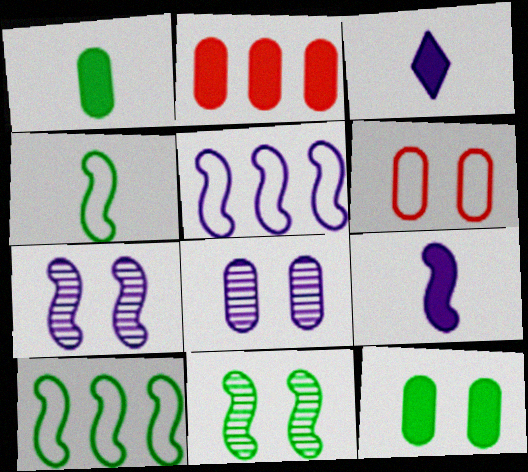[[3, 5, 8], 
[5, 7, 9], 
[6, 8, 12]]